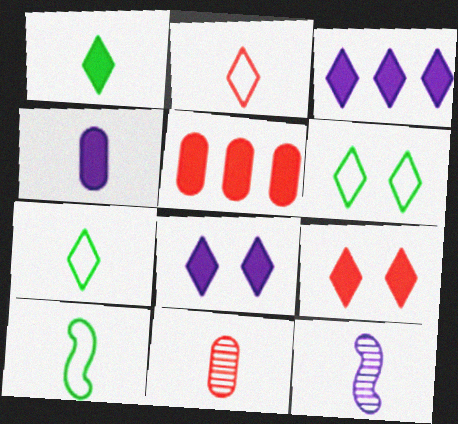[[1, 3, 9], 
[5, 6, 12]]